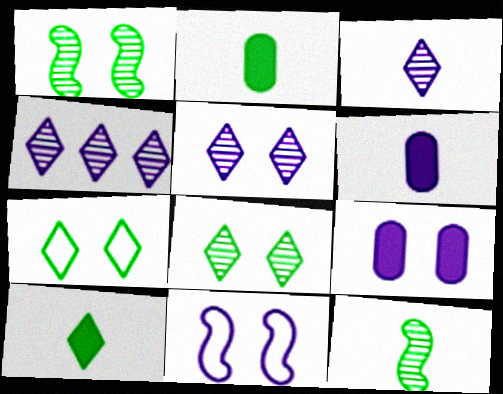[[3, 4, 5], 
[4, 6, 11], 
[5, 9, 11]]